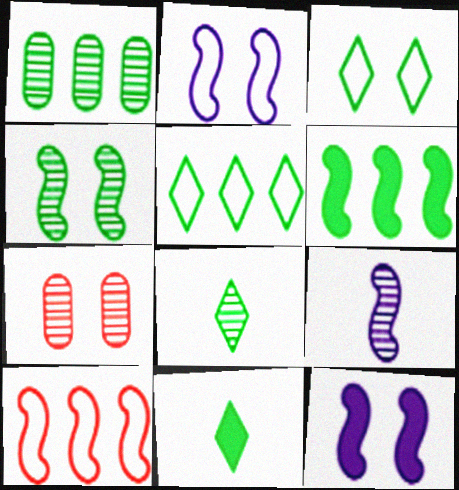[[1, 4, 8], 
[1, 5, 6], 
[3, 7, 12]]